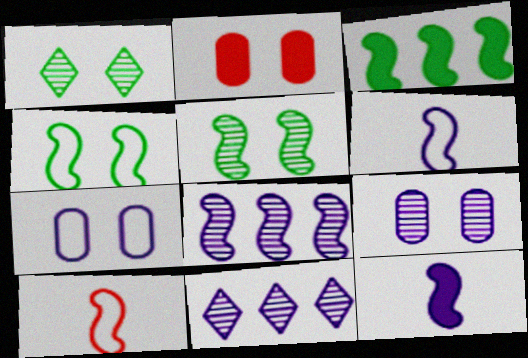[[7, 11, 12]]